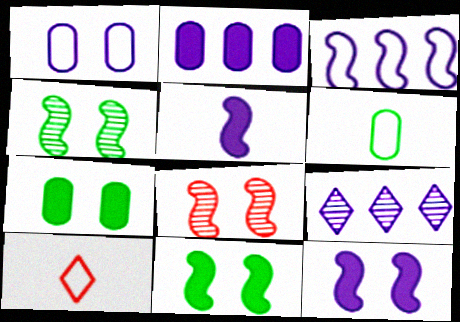[[1, 5, 9], 
[2, 3, 9], 
[2, 4, 10]]